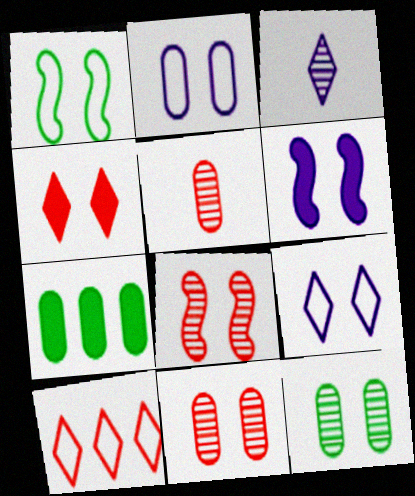[[1, 6, 8], 
[2, 5, 7]]